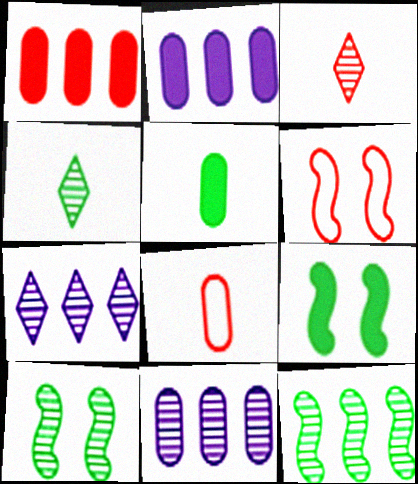[[1, 3, 6], 
[2, 4, 6], 
[3, 10, 11], 
[5, 6, 7], 
[7, 8, 9]]